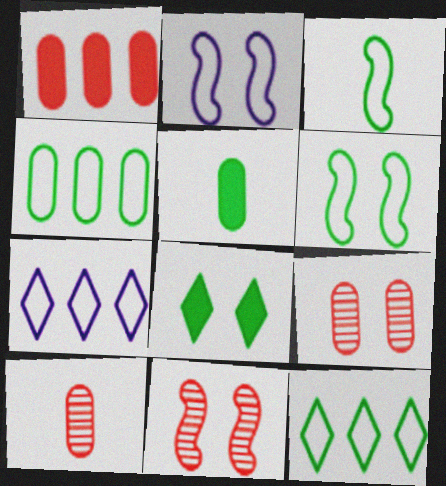[[2, 8, 9], 
[5, 7, 11]]